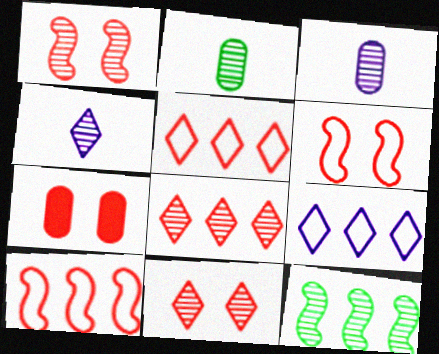[[3, 11, 12], 
[6, 7, 11]]